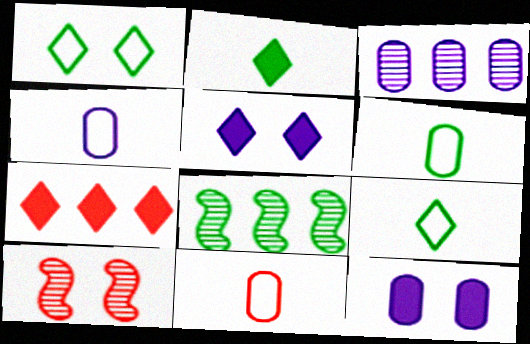[[1, 10, 12], 
[2, 5, 7], 
[3, 4, 12], 
[4, 6, 11], 
[5, 8, 11], 
[7, 10, 11]]